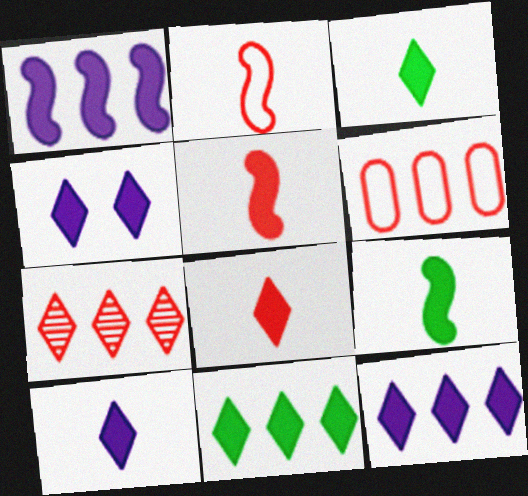[[3, 8, 10], 
[4, 8, 11], 
[4, 10, 12]]